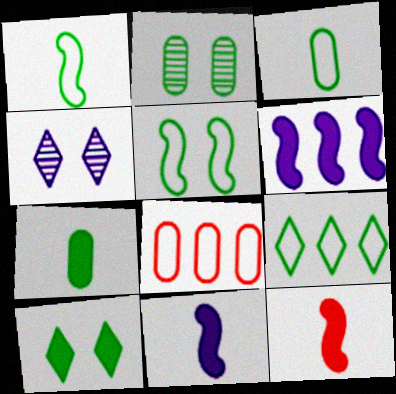[[2, 5, 10], 
[3, 5, 9]]